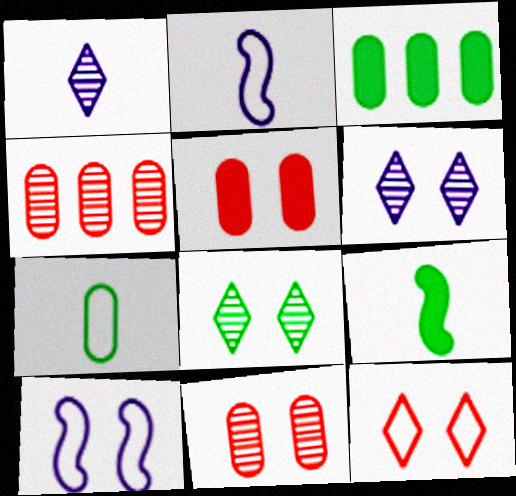[[5, 8, 10]]